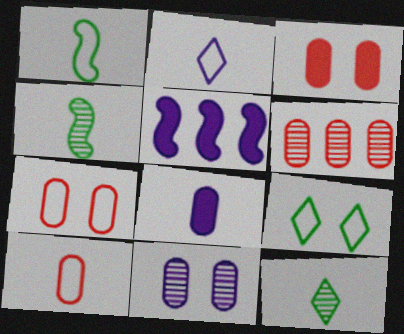[[1, 2, 10], 
[2, 5, 11], 
[3, 6, 10], 
[5, 7, 12]]